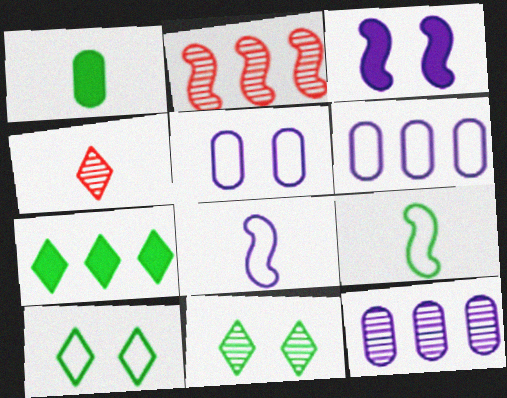[[1, 4, 8], 
[2, 3, 9], 
[2, 6, 7]]